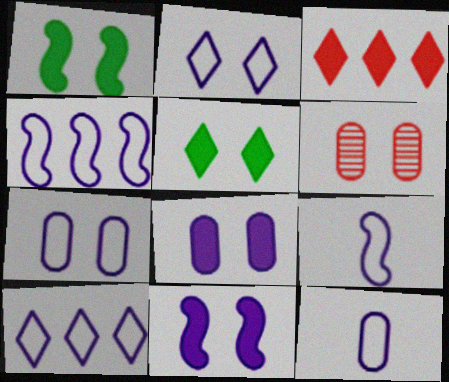[[1, 2, 6], 
[2, 4, 12], 
[7, 9, 10]]